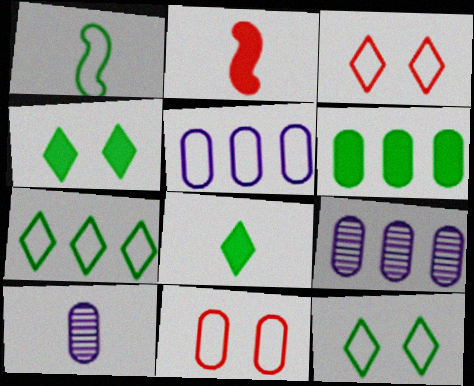[[1, 3, 5], 
[2, 9, 12], 
[6, 10, 11]]